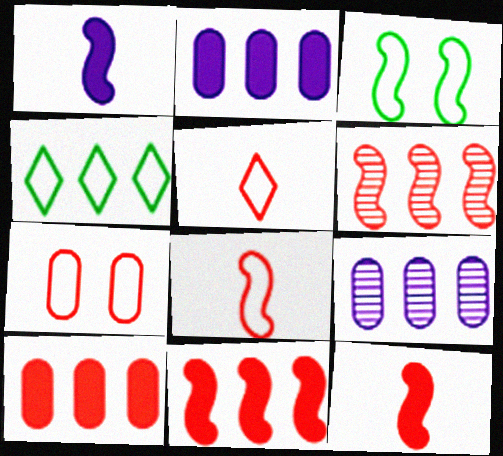[[1, 3, 6], 
[2, 4, 6], 
[4, 9, 11]]